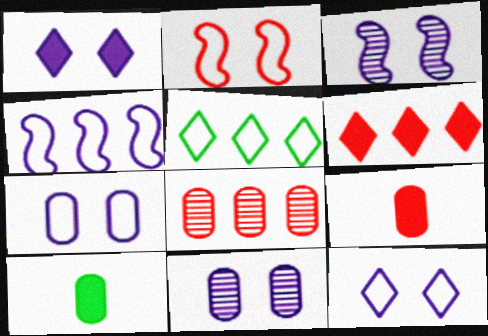[[1, 3, 7], 
[3, 5, 9], 
[7, 8, 10]]